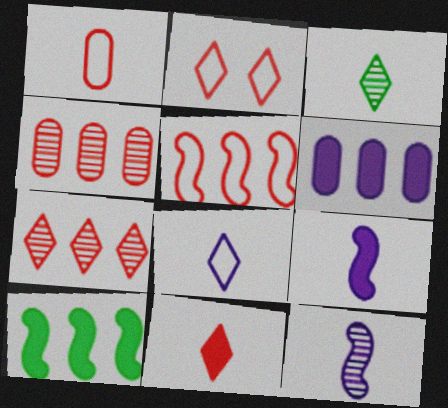[[1, 2, 5], 
[1, 3, 9], 
[2, 7, 11], 
[3, 8, 11]]